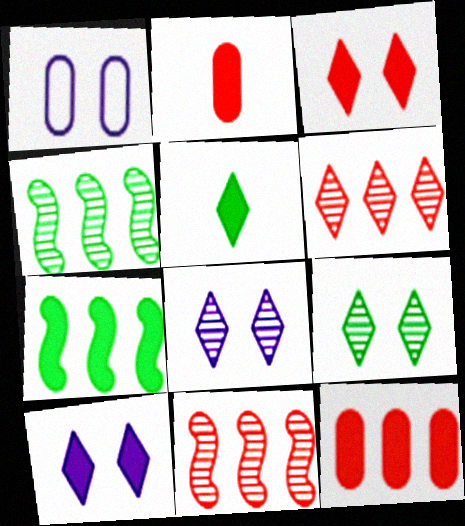[[1, 5, 11], 
[2, 7, 10]]